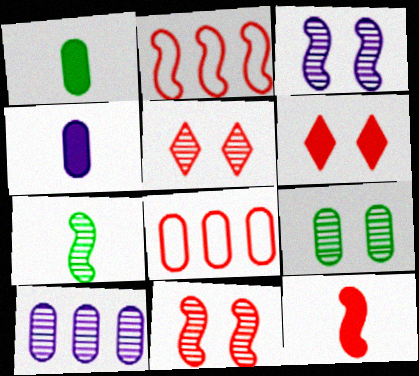[[2, 11, 12], 
[3, 5, 9], 
[4, 8, 9], 
[5, 7, 10], 
[5, 8, 12]]